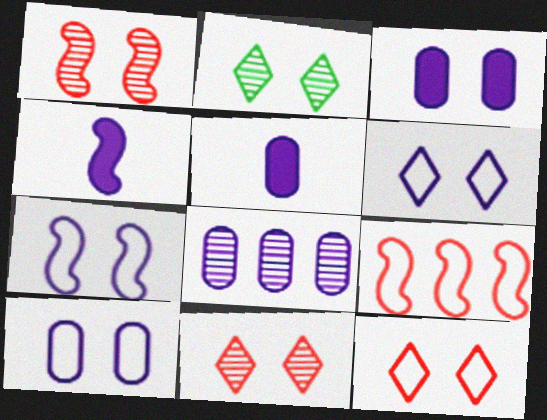[[2, 5, 9], 
[4, 6, 8], 
[5, 8, 10], 
[6, 7, 10]]